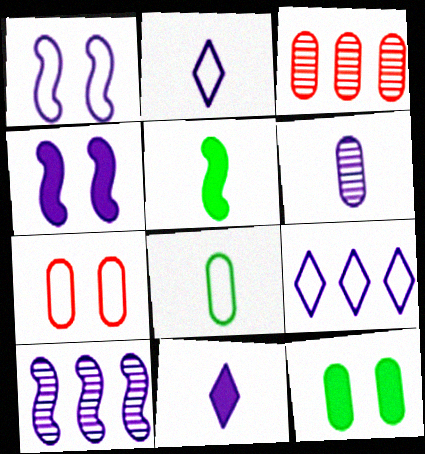[[4, 6, 9]]